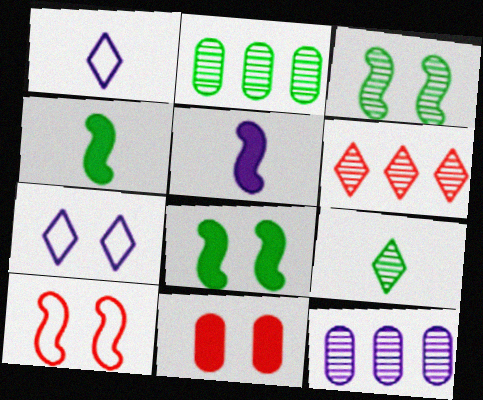[[2, 3, 9], 
[3, 7, 11], 
[5, 7, 12]]